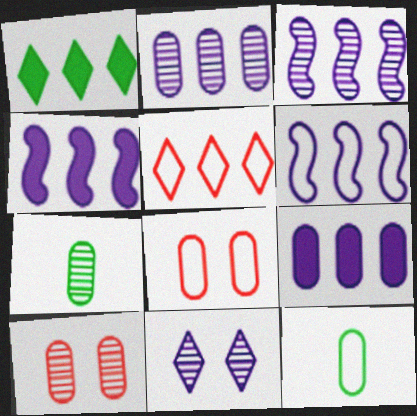[[2, 7, 10], 
[3, 4, 6], 
[7, 8, 9], 
[9, 10, 12]]